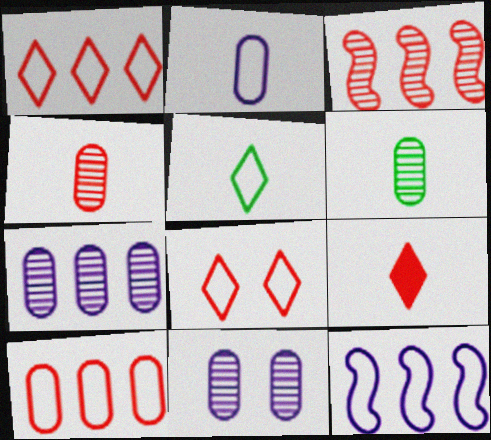[]